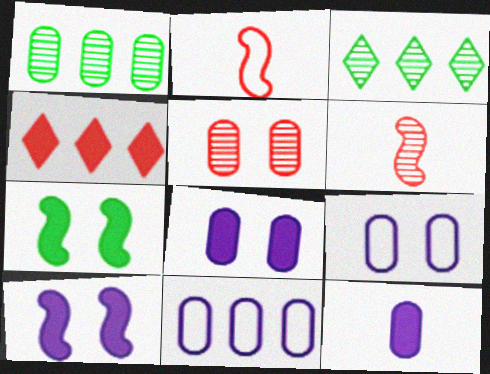[[2, 3, 8], 
[2, 4, 5], 
[4, 7, 12]]